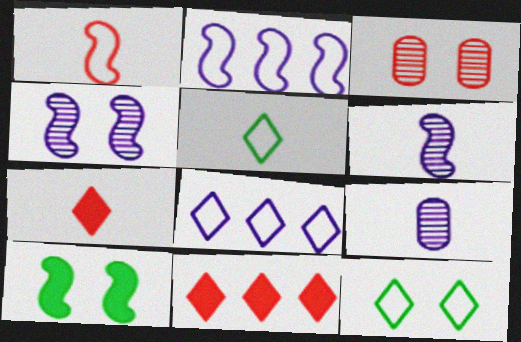[[1, 3, 11]]